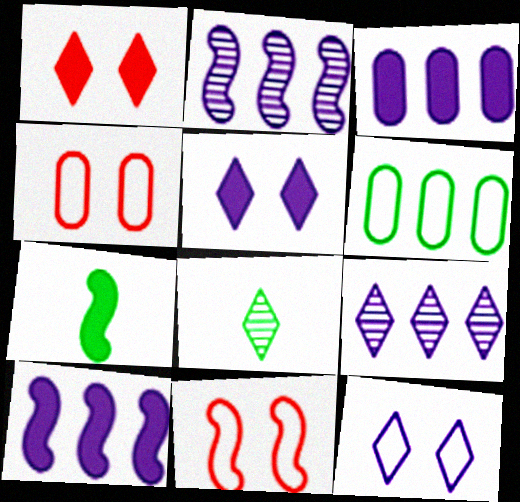[[1, 3, 7], 
[2, 7, 11], 
[3, 8, 11], 
[4, 7, 9], 
[4, 8, 10]]